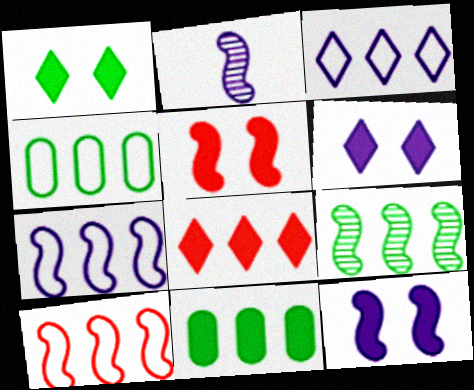[[2, 7, 12], 
[3, 4, 10]]